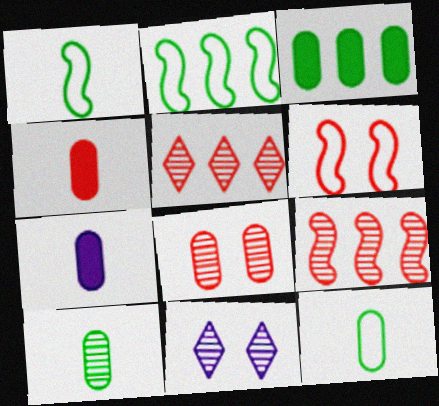[[2, 4, 11], 
[4, 5, 6], 
[9, 10, 11]]